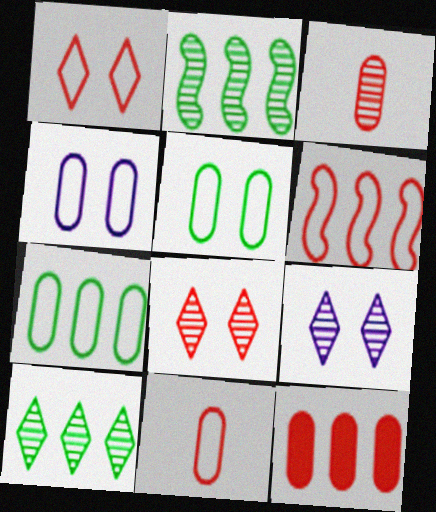[[1, 6, 11], 
[2, 3, 9], 
[4, 7, 11]]